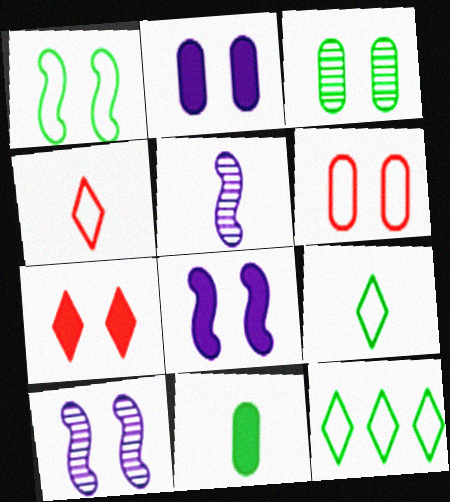[[2, 3, 6], 
[4, 5, 11]]